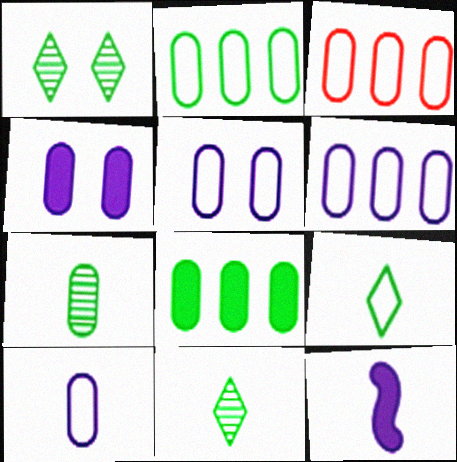[[1, 3, 12], 
[2, 3, 6], 
[3, 4, 7], 
[5, 6, 10]]